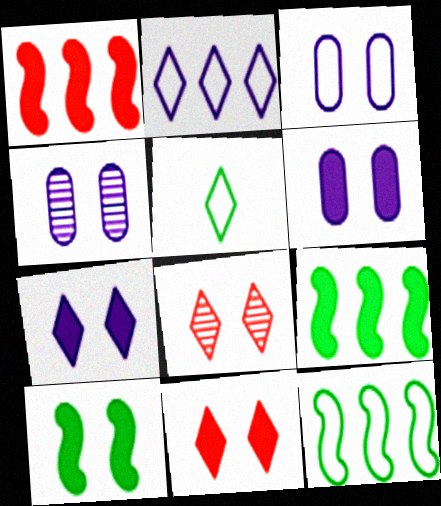[[1, 4, 5], 
[3, 4, 6], 
[3, 8, 10], 
[6, 10, 11]]